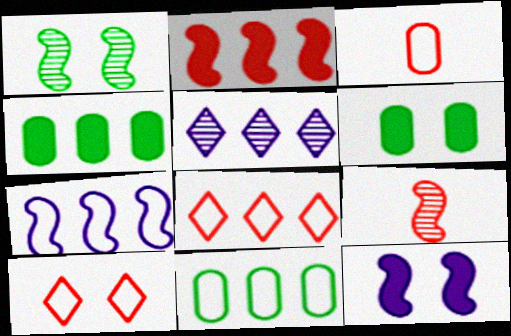[[2, 5, 11], 
[7, 8, 11]]